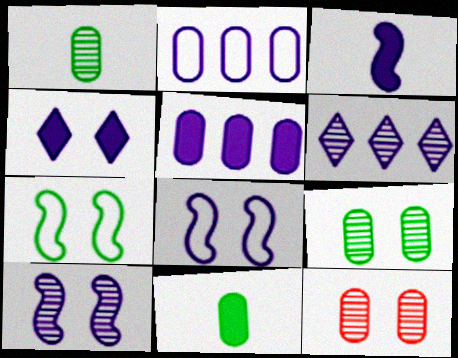[[2, 11, 12], 
[3, 4, 5], 
[4, 7, 12]]